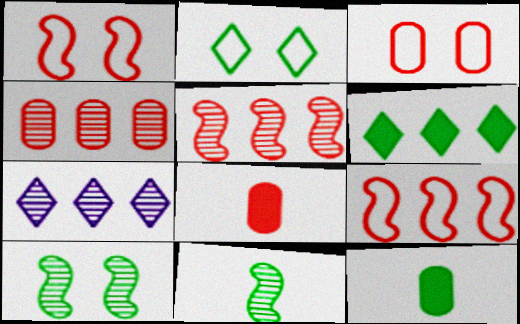[[1, 7, 12], 
[3, 4, 8]]